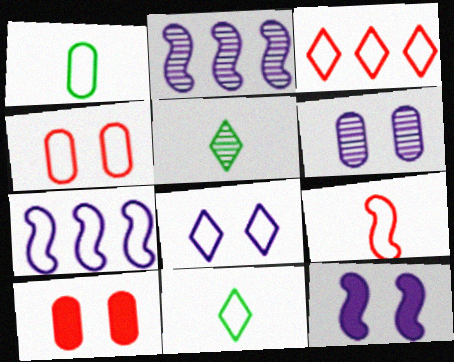[[2, 10, 11], 
[3, 4, 9], 
[3, 8, 11], 
[4, 7, 11], 
[5, 7, 10], 
[6, 8, 12]]